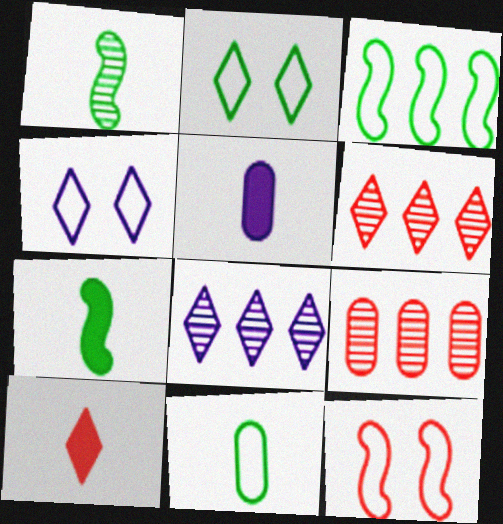[[2, 3, 11], 
[2, 8, 10], 
[4, 7, 9], 
[5, 7, 10], 
[9, 10, 12]]